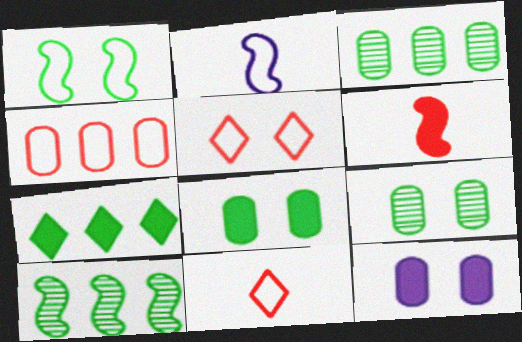[[6, 7, 12], 
[10, 11, 12]]